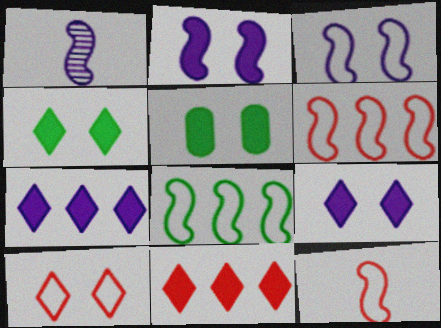[[3, 8, 12]]